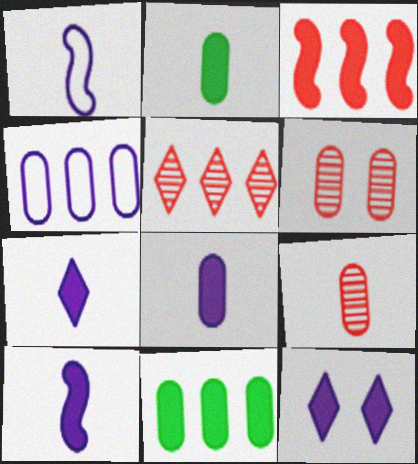[[2, 3, 12], 
[2, 4, 6], 
[7, 8, 10]]